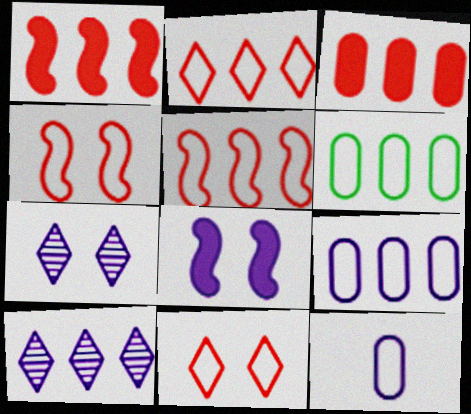[[1, 6, 10], 
[8, 10, 12]]